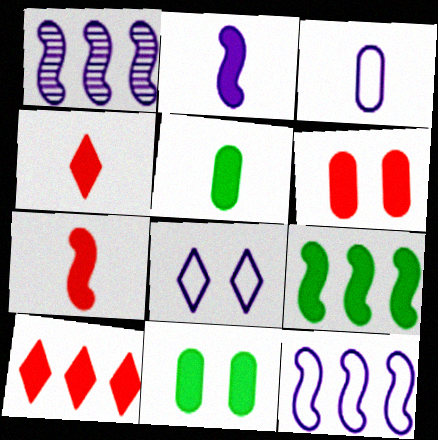[[2, 4, 5], 
[2, 10, 11], 
[3, 8, 12], 
[6, 7, 10]]